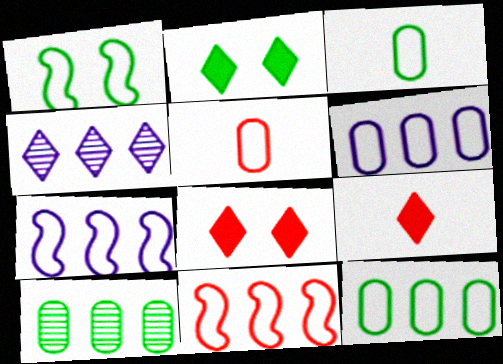[]